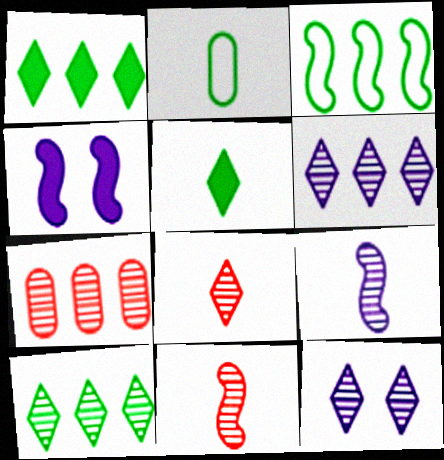[[3, 4, 11], 
[8, 10, 12]]